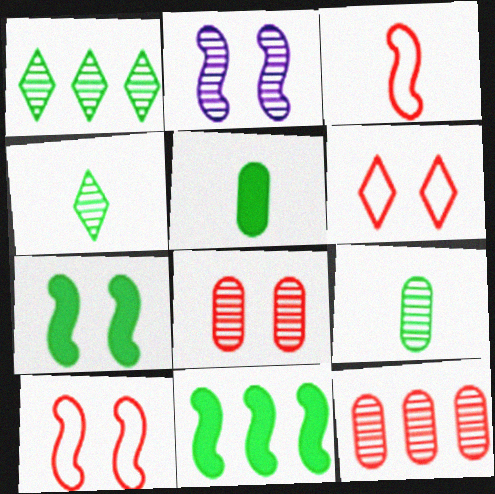[[2, 3, 11], 
[2, 4, 12], 
[2, 7, 10]]